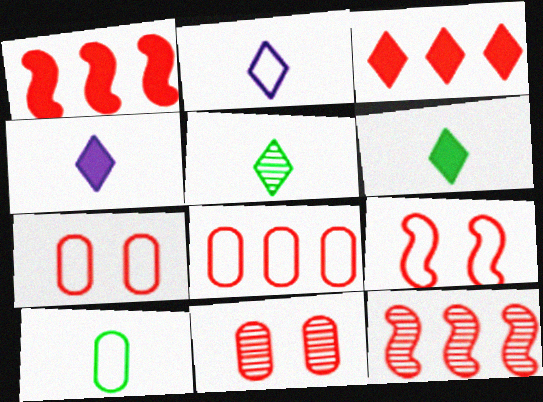[[3, 8, 12]]